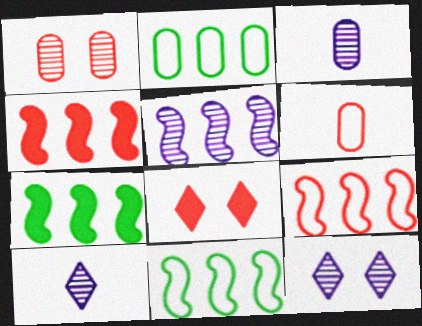[[3, 5, 12], 
[3, 8, 11], 
[4, 5, 11], 
[5, 7, 9], 
[6, 7, 12]]